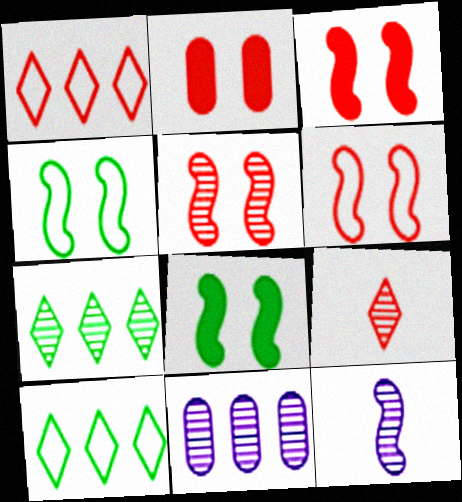[[2, 10, 12], 
[3, 5, 6]]